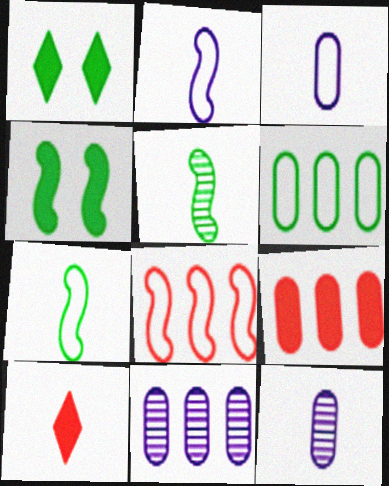[[1, 5, 6], 
[1, 8, 12], 
[3, 5, 10], 
[6, 9, 11], 
[7, 10, 12]]